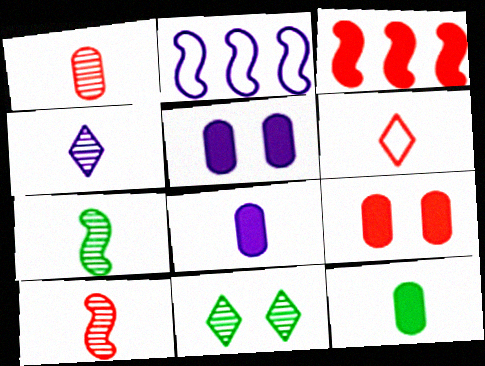[[1, 4, 7], 
[2, 4, 5], 
[6, 7, 8]]